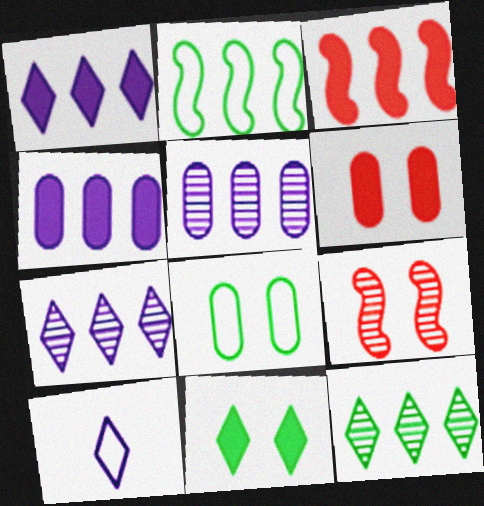[]